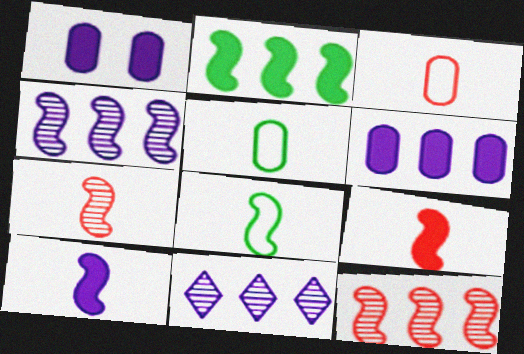[[7, 8, 10]]